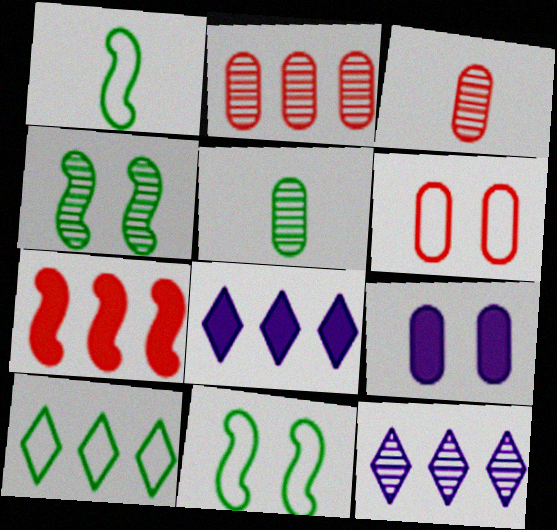[[3, 4, 12], 
[3, 8, 11]]